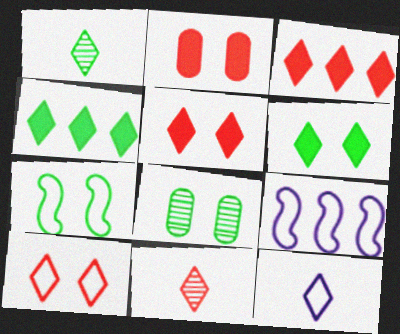[[1, 2, 9], 
[3, 10, 11], 
[6, 7, 8]]